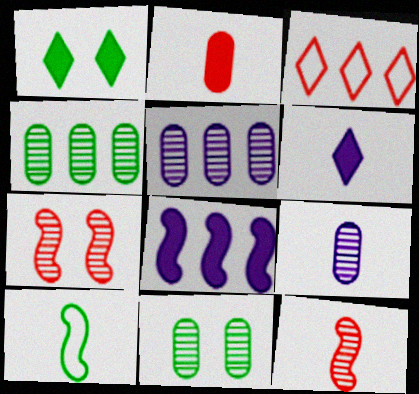[[1, 2, 8], 
[1, 4, 10], 
[2, 3, 7], 
[3, 4, 8], 
[7, 8, 10]]